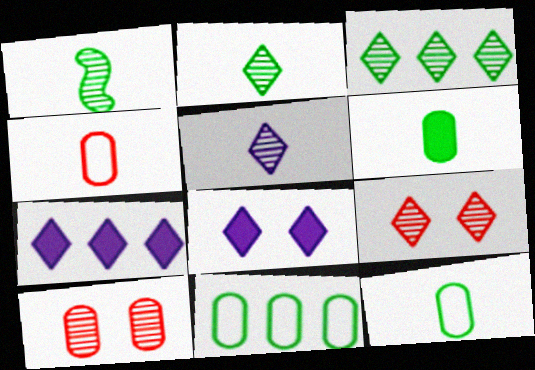[[3, 5, 9]]